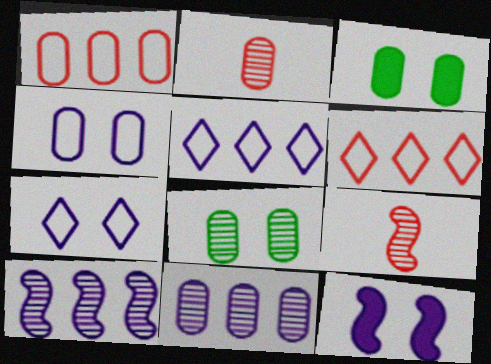[[2, 8, 11], 
[3, 5, 9]]